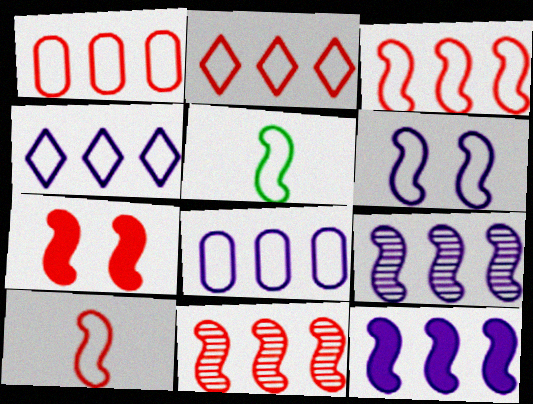[[1, 2, 3], 
[3, 5, 6], 
[5, 7, 9], 
[7, 10, 11]]